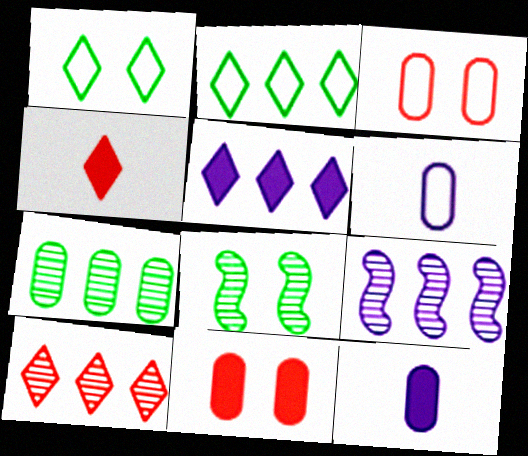[[2, 5, 10], 
[3, 7, 12], 
[6, 7, 11], 
[7, 9, 10]]